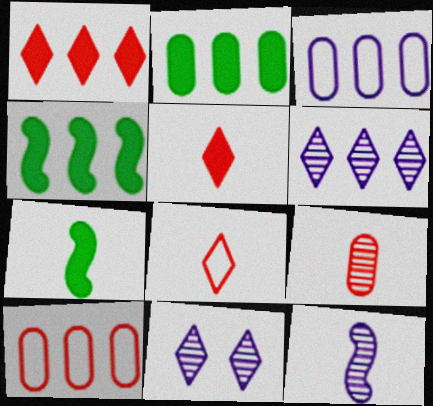[[4, 6, 10], 
[7, 10, 11]]